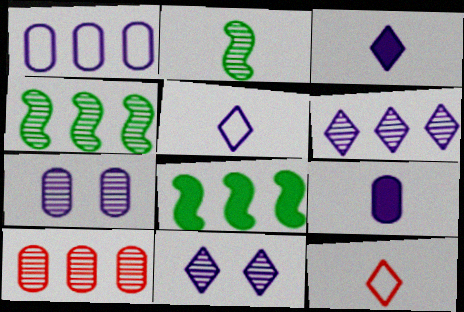[[1, 7, 9], 
[2, 9, 12], 
[2, 10, 11], 
[4, 6, 10], 
[7, 8, 12]]